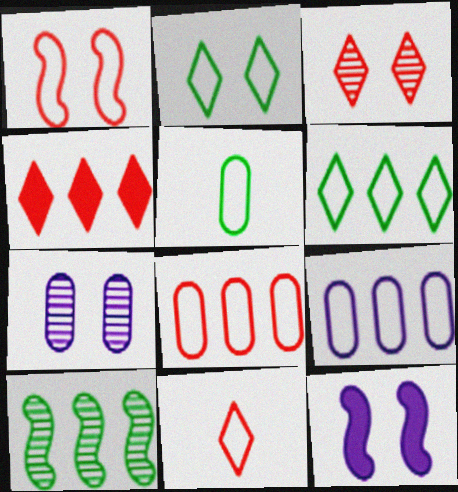[[1, 8, 11], 
[3, 4, 11], 
[4, 9, 10]]